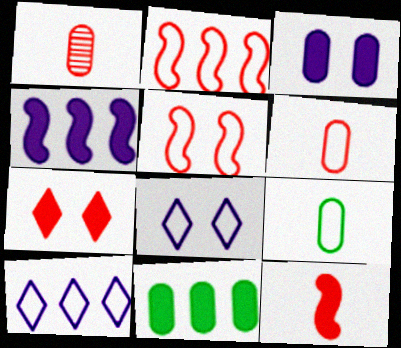[[1, 2, 7], 
[2, 8, 9], 
[5, 9, 10]]